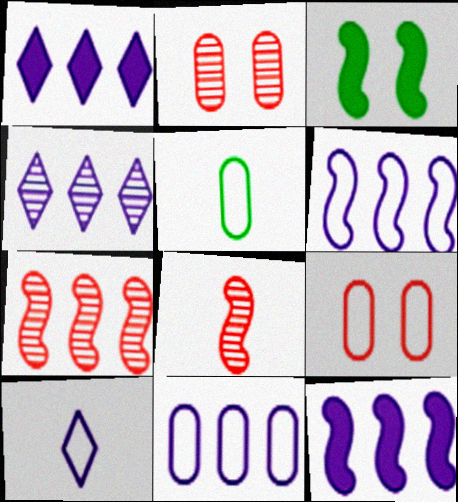[[3, 6, 8], 
[4, 11, 12], 
[5, 9, 11]]